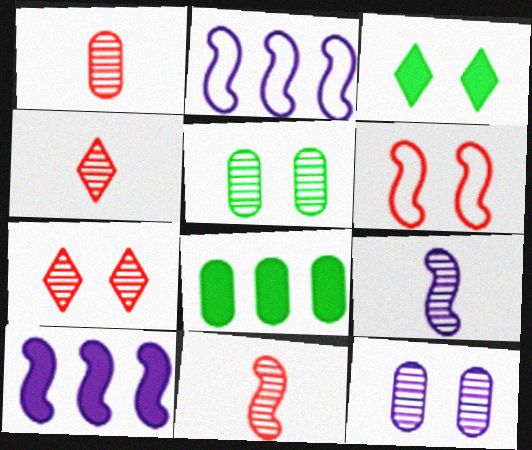[[1, 2, 3], 
[1, 4, 11], 
[3, 6, 12]]